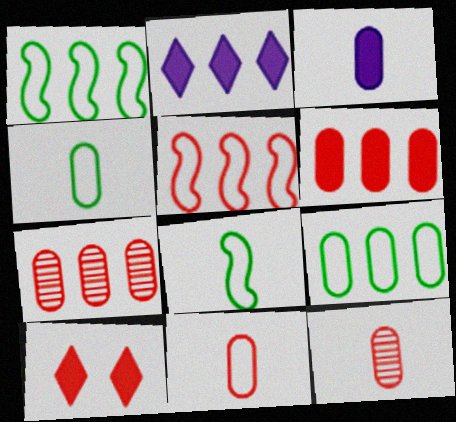[[1, 2, 7], 
[3, 4, 12], 
[5, 10, 12]]